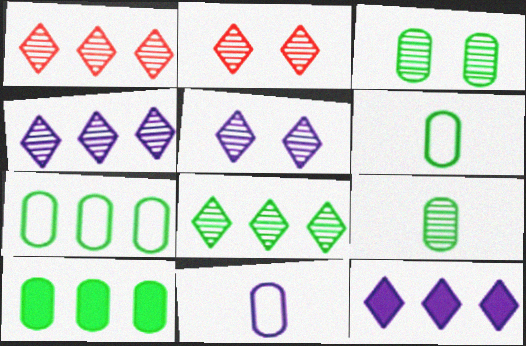[[1, 4, 8], 
[3, 6, 10]]